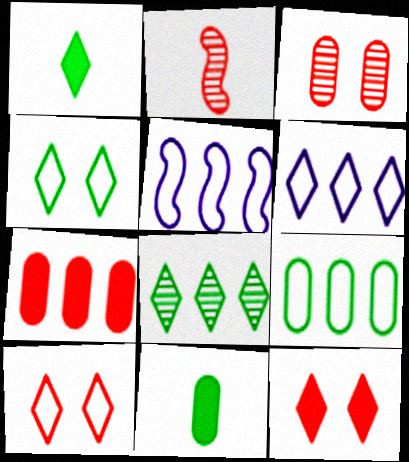[[1, 3, 5], 
[1, 4, 8], 
[2, 7, 10], 
[5, 7, 8]]